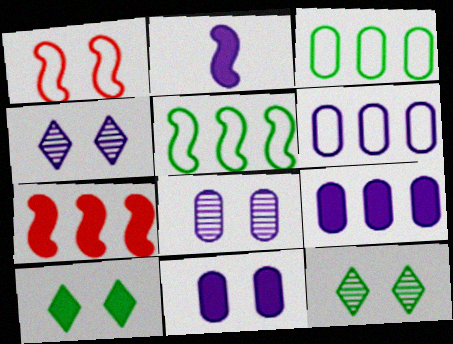[[1, 8, 10], 
[1, 11, 12], 
[2, 4, 6]]